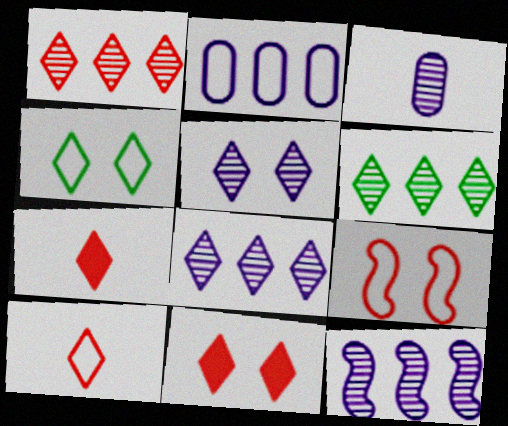[[1, 6, 8], 
[1, 10, 11], 
[3, 5, 12], 
[4, 5, 11], 
[4, 7, 8]]